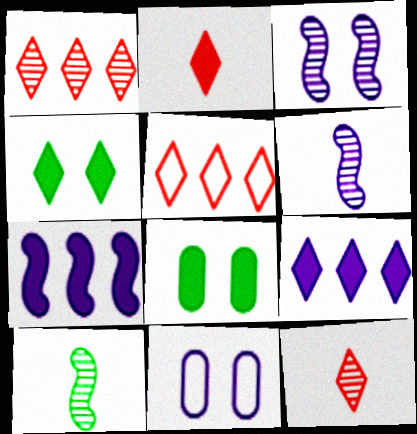[[2, 4, 9], 
[2, 7, 8], 
[5, 6, 8], 
[6, 9, 11]]